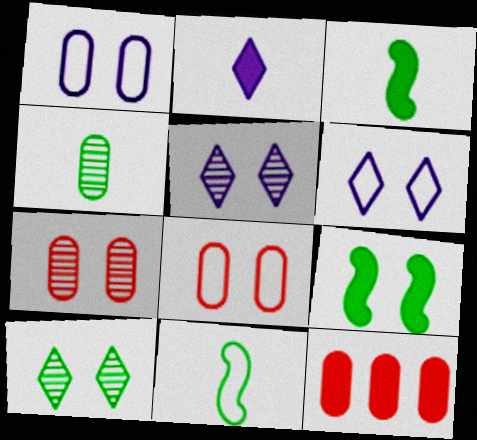[[1, 4, 12], 
[2, 9, 12], 
[5, 8, 9], 
[5, 11, 12], 
[6, 7, 9]]